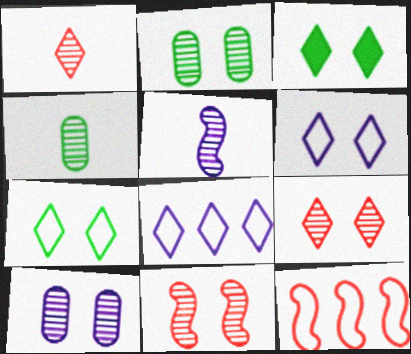[[1, 3, 8], 
[1, 4, 5], 
[3, 6, 9]]